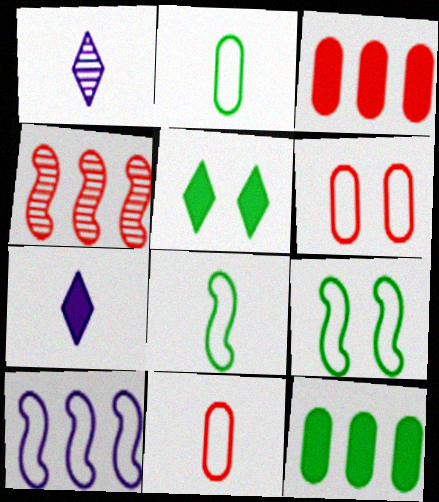[[1, 3, 9]]